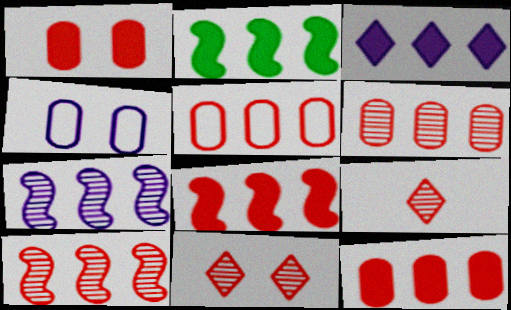[[2, 3, 12], 
[2, 4, 9], 
[5, 6, 12]]